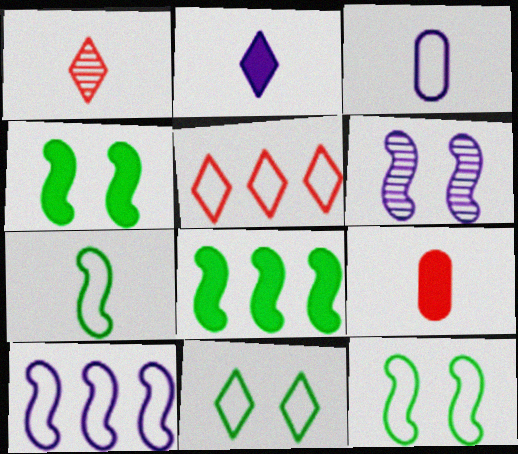[[3, 5, 12]]